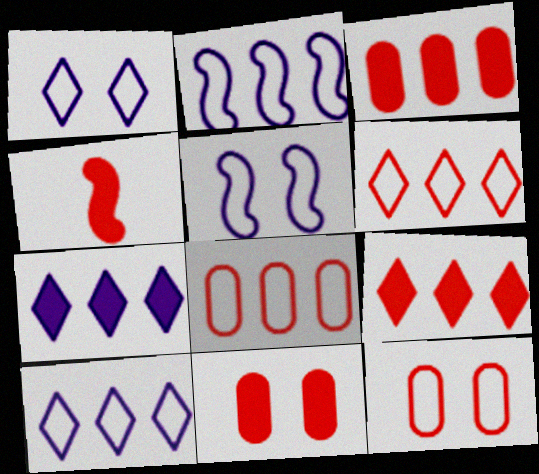[[4, 9, 11]]